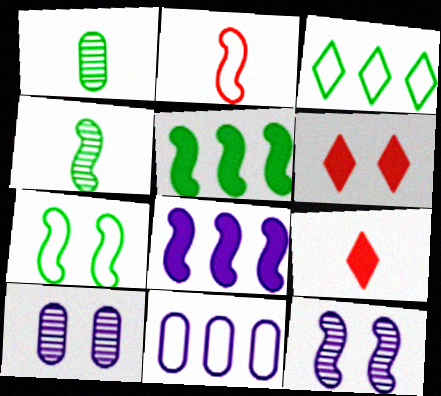[[2, 5, 12], 
[4, 5, 7], 
[4, 6, 11], 
[6, 7, 10]]